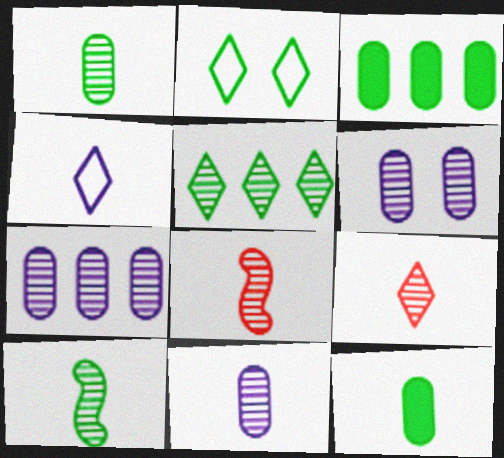[[2, 3, 10], 
[4, 8, 12], 
[5, 6, 8], 
[6, 7, 11], 
[9, 10, 11]]